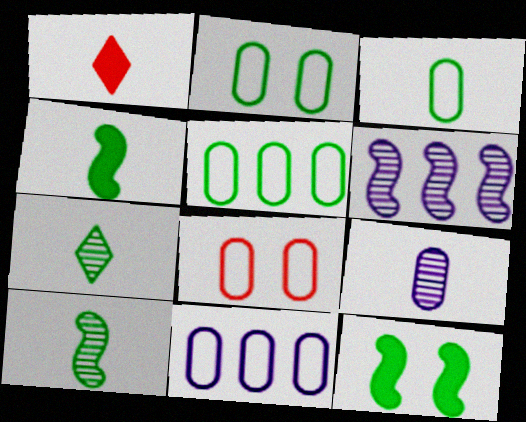[[1, 2, 6], 
[2, 3, 5], 
[3, 4, 7], 
[3, 8, 11], 
[5, 7, 12]]